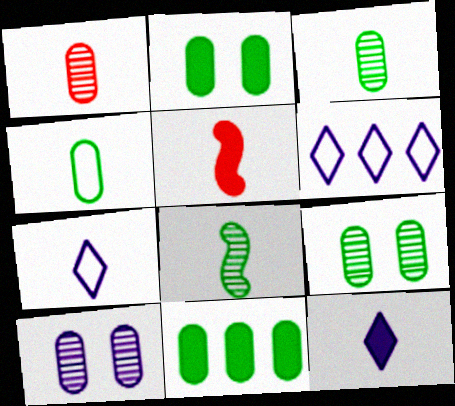[[3, 5, 7], 
[4, 9, 11], 
[5, 6, 9]]